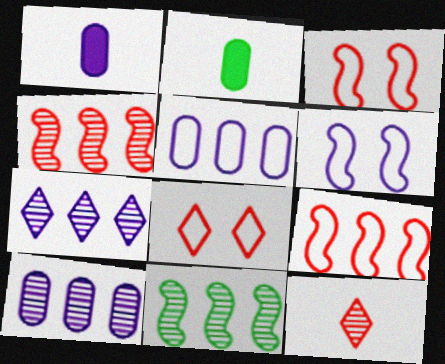[[1, 6, 7], 
[1, 8, 11], 
[2, 3, 7]]